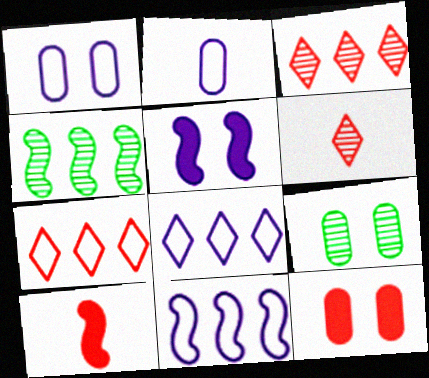[[1, 9, 12], 
[8, 9, 10]]